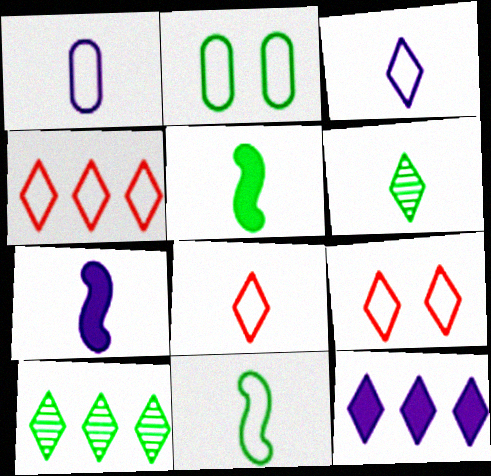[[1, 8, 11], 
[2, 5, 10], 
[4, 8, 9], 
[4, 10, 12], 
[6, 9, 12]]